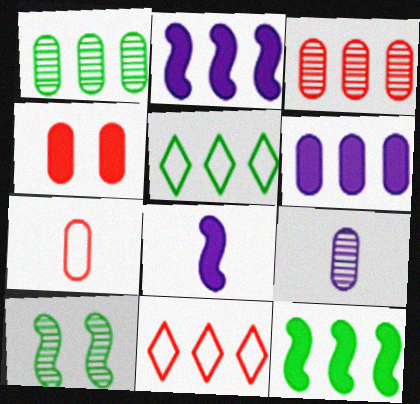[[1, 2, 11], 
[1, 5, 12], 
[2, 3, 5], 
[3, 4, 7]]